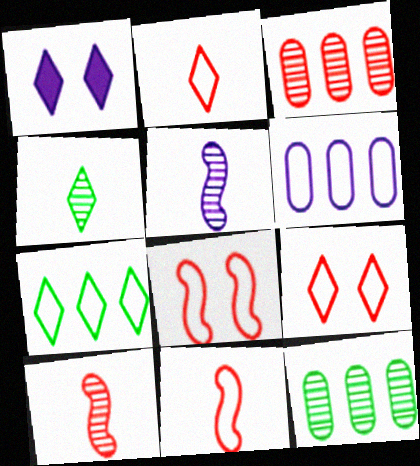[[1, 5, 6], 
[1, 11, 12]]